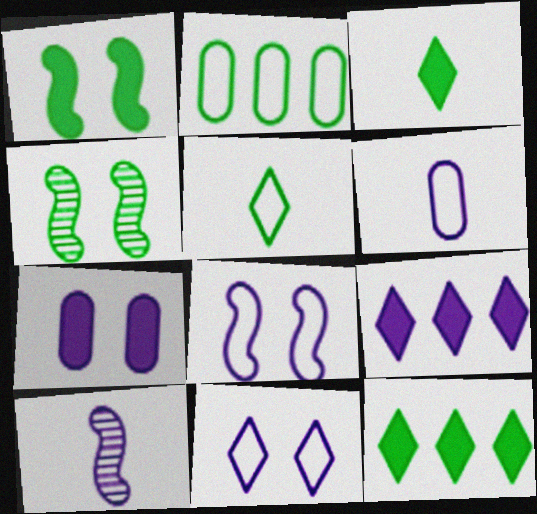[[2, 3, 4]]